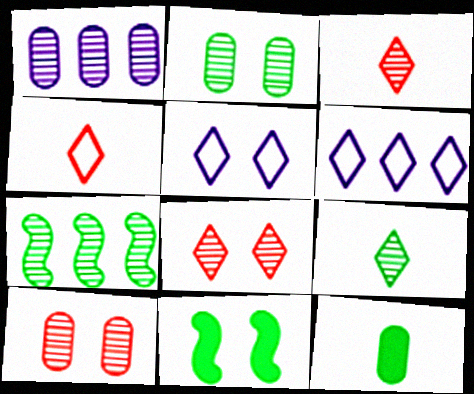[[1, 4, 11], 
[2, 7, 9], 
[5, 10, 11]]